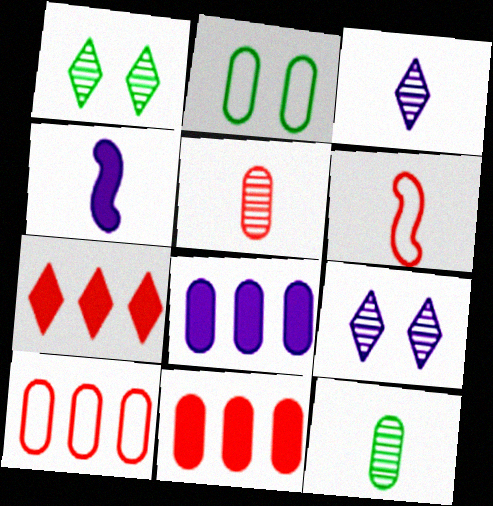[[1, 4, 10], 
[1, 6, 8], 
[2, 5, 8]]